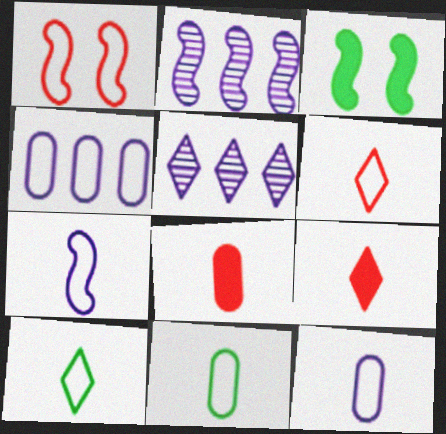[[1, 4, 10], 
[6, 7, 11]]